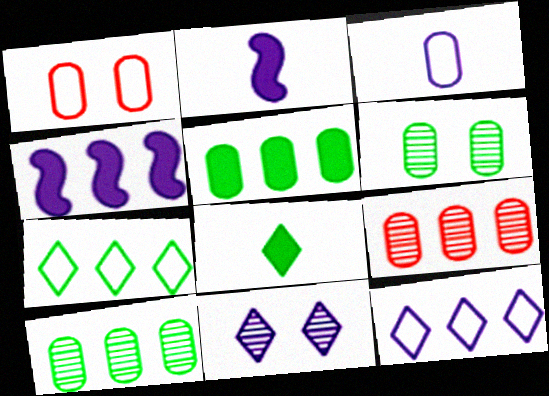[[3, 4, 11], 
[4, 7, 9]]